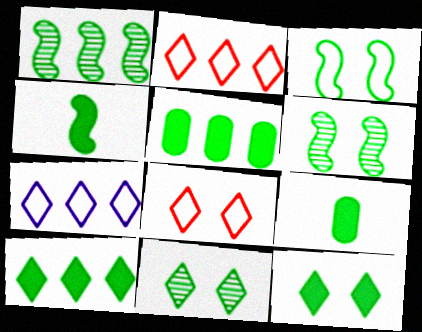[[1, 3, 4], 
[4, 5, 12]]